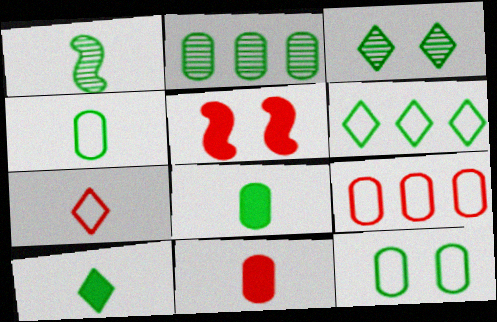[[1, 2, 3], 
[1, 4, 10], 
[2, 8, 12], 
[3, 6, 10]]